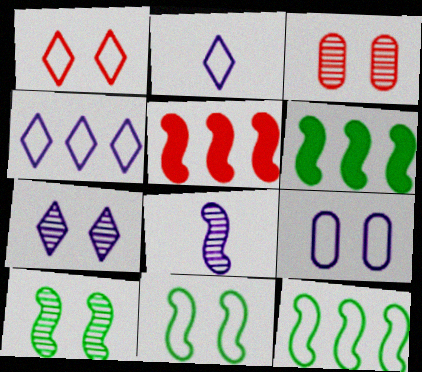[[1, 9, 11], 
[2, 3, 6], 
[3, 7, 10], 
[5, 8, 11]]